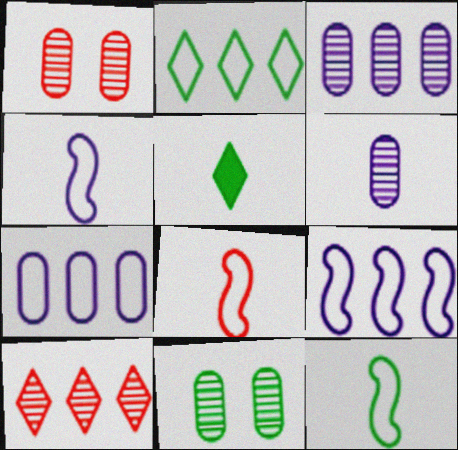[[1, 5, 9], 
[4, 8, 12], 
[5, 6, 8]]